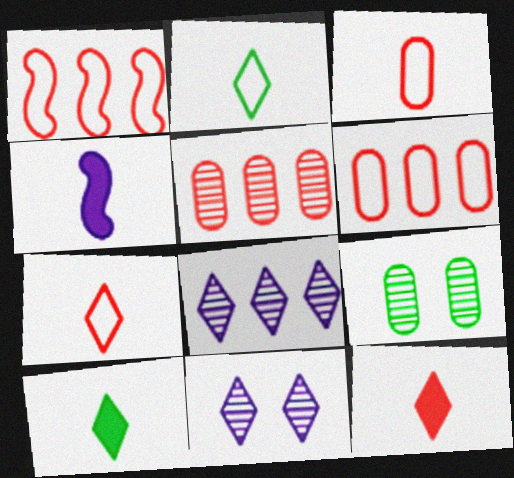[]